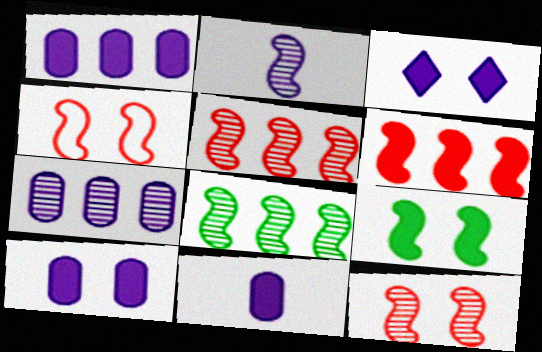[[1, 10, 11], 
[2, 8, 12]]